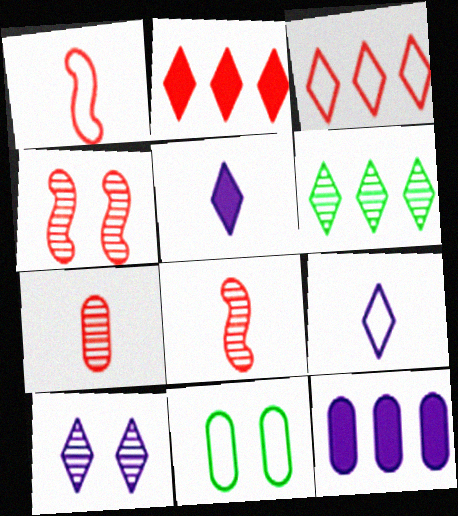[[7, 11, 12]]